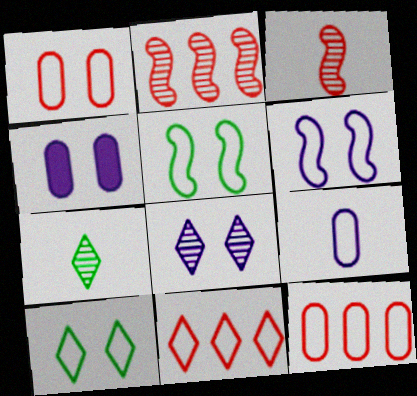[[1, 6, 10], 
[4, 6, 8], 
[5, 9, 11]]